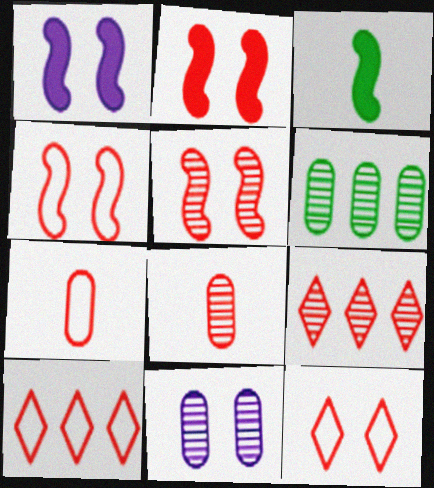[[2, 4, 5], 
[2, 7, 9], 
[2, 8, 10], 
[3, 10, 11], 
[4, 7, 10], 
[5, 8, 9], 
[6, 8, 11]]